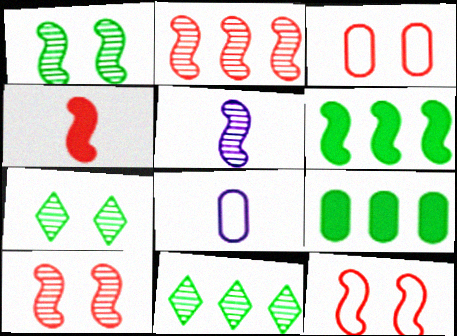[[1, 2, 5], 
[2, 4, 12], 
[5, 6, 12]]